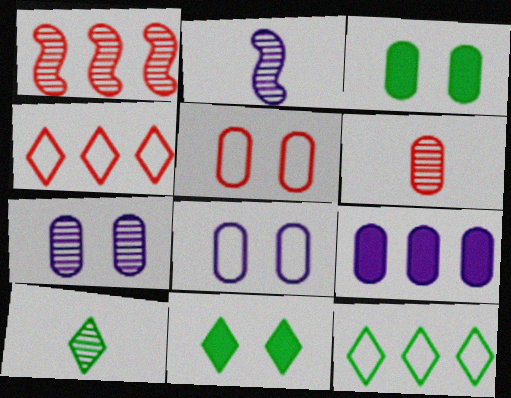[[1, 7, 10], 
[1, 9, 12], 
[2, 3, 4], 
[2, 6, 10], 
[3, 5, 7], 
[10, 11, 12]]